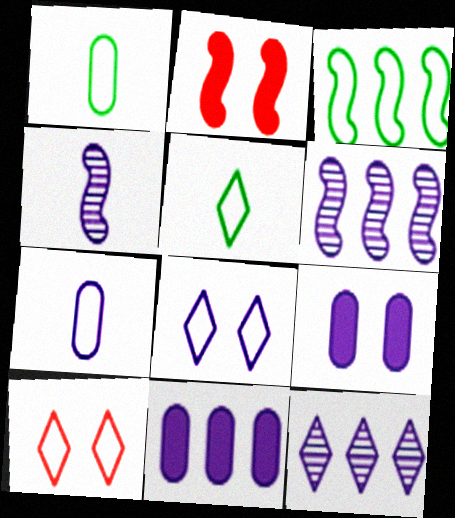[[1, 2, 12], 
[2, 3, 4], 
[3, 7, 10], 
[4, 8, 11]]